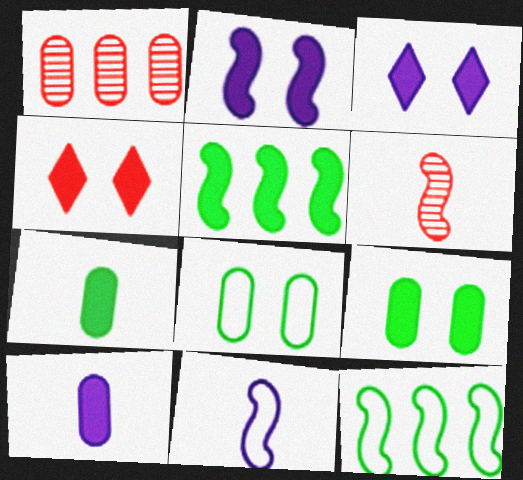[[1, 8, 10], 
[2, 4, 9], 
[2, 6, 12], 
[4, 5, 10]]